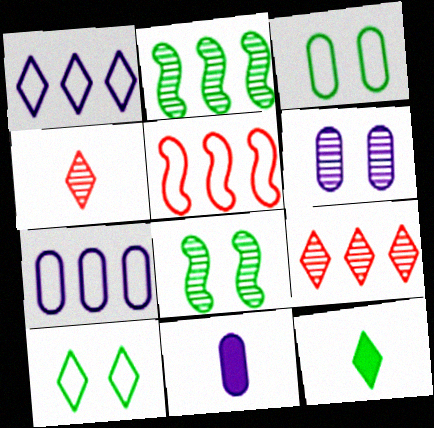[[2, 3, 12], 
[2, 4, 6], 
[5, 6, 12], 
[6, 7, 11]]